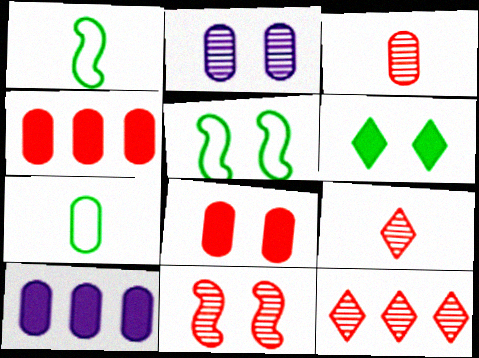[[2, 4, 7], 
[3, 11, 12], 
[5, 9, 10]]